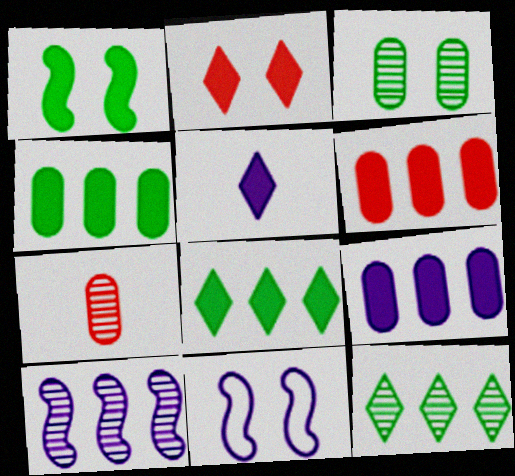[[1, 5, 6], 
[2, 3, 11], 
[2, 5, 8], 
[4, 6, 9], 
[7, 8, 11]]